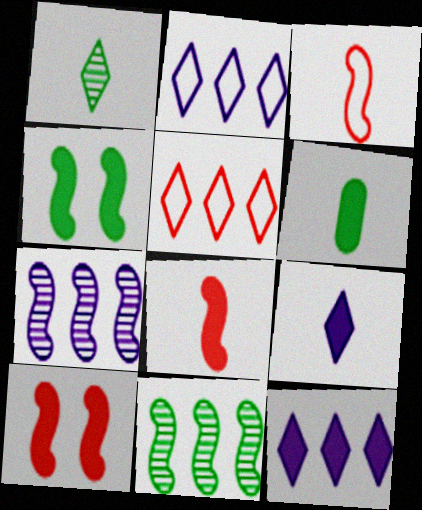[[3, 4, 7], 
[6, 8, 9], 
[6, 10, 12]]